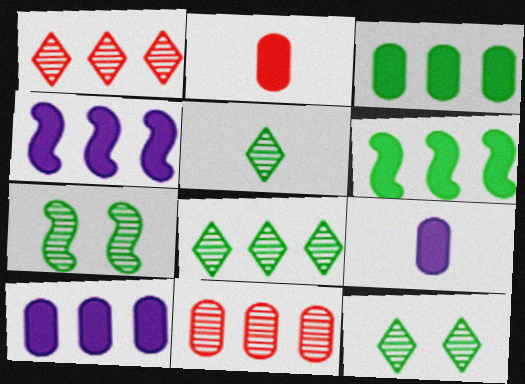[[5, 8, 12]]